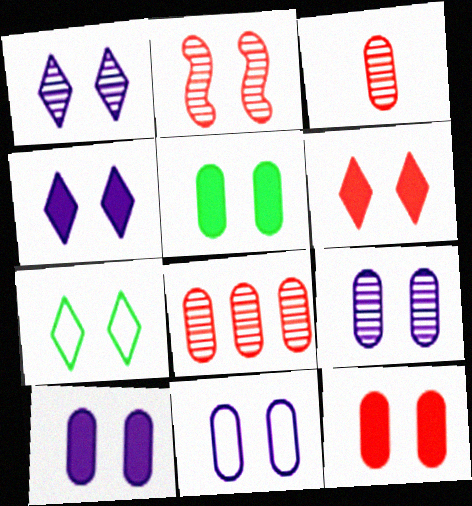[[1, 6, 7], 
[2, 7, 10], 
[5, 10, 12], 
[9, 10, 11]]